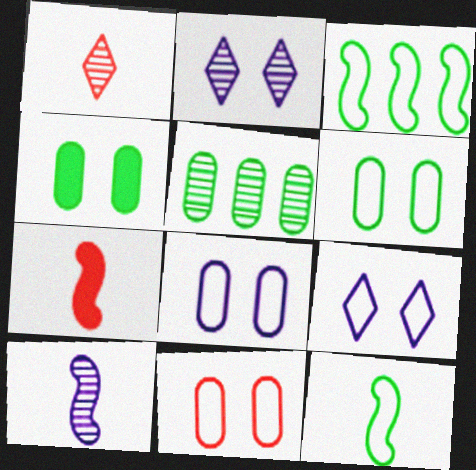[[5, 7, 9], 
[6, 8, 11], 
[7, 10, 12]]